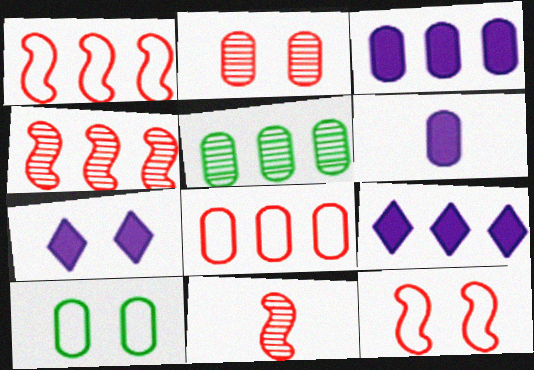[[1, 5, 9], 
[3, 5, 8], 
[9, 10, 11]]